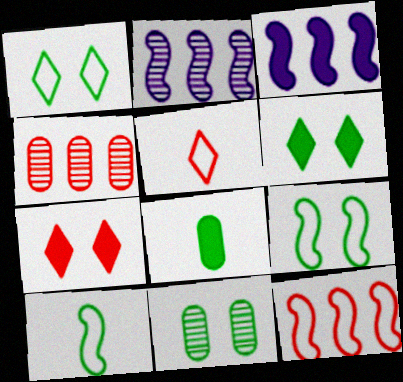[[3, 5, 11], 
[3, 7, 8], 
[6, 9, 11]]